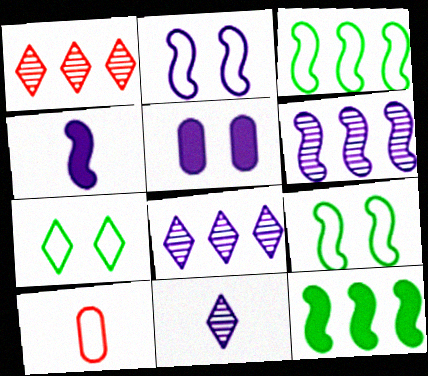[[2, 4, 6]]